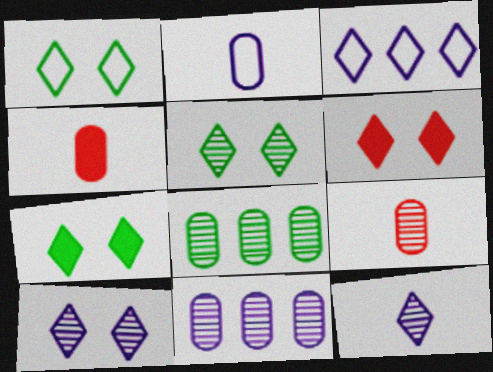[[1, 5, 7], 
[1, 6, 10]]